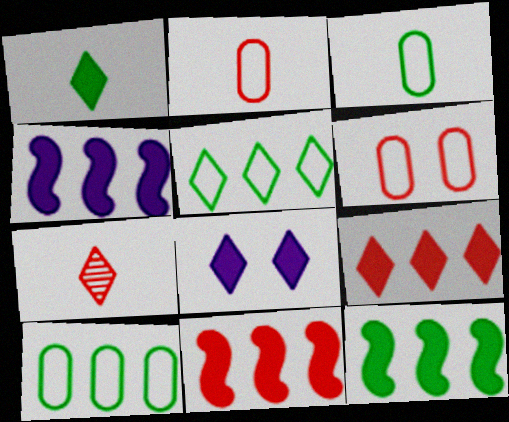[[1, 8, 9], 
[4, 11, 12], 
[5, 7, 8], 
[6, 7, 11]]